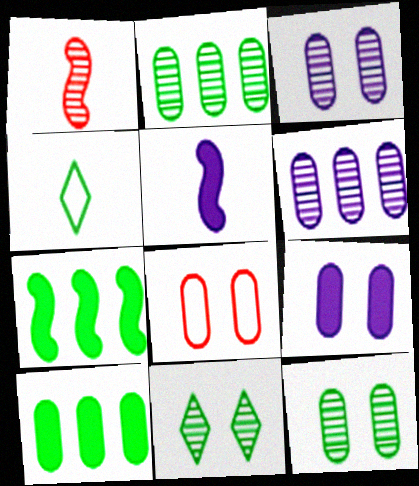[[1, 6, 11], 
[4, 7, 12], 
[8, 9, 12]]